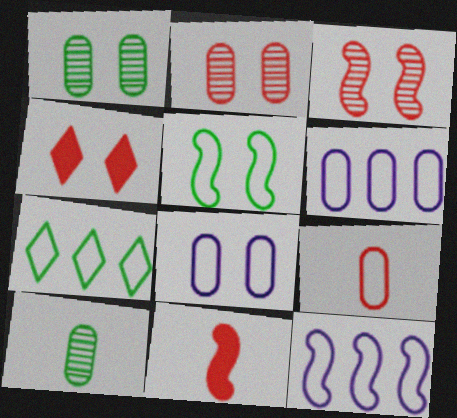[[4, 10, 12]]